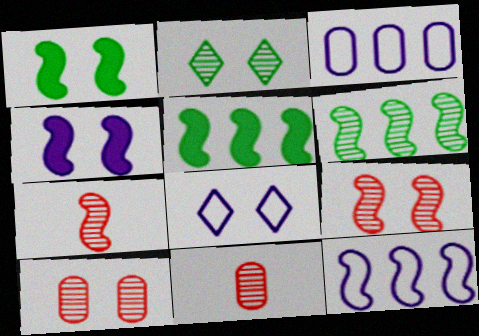[[1, 7, 12], 
[1, 8, 10], 
[5, 8, 11]]